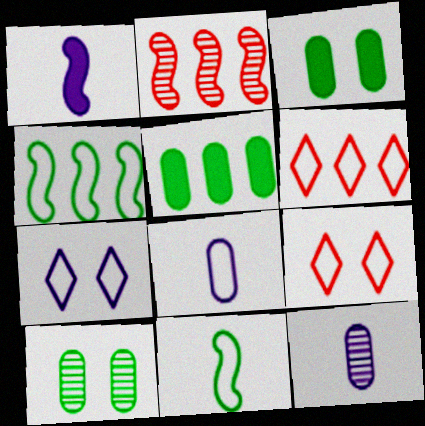[[1, 6, 10], 
[4, 8, 9]]